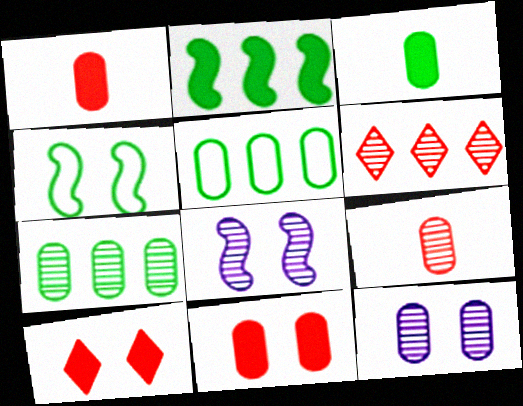[[1, 5, 12], 
[4, 10, 12], 
[7, 9, 12]]